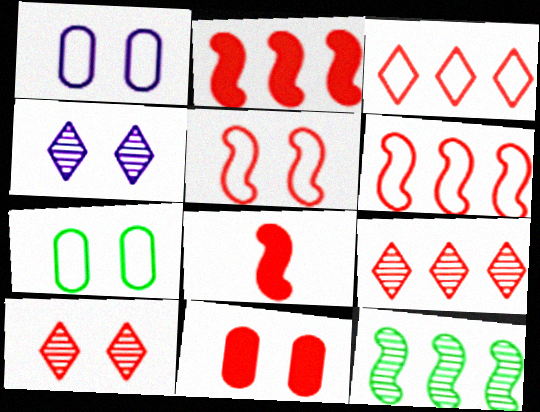[[5, 10, 11]]